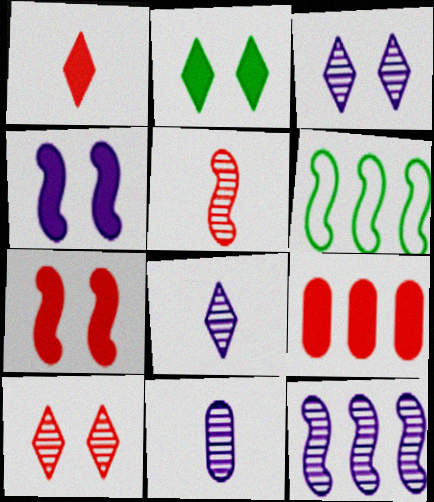[[1, 7, 9], 
[3, 11, 12], 
[4, 5, 6]]